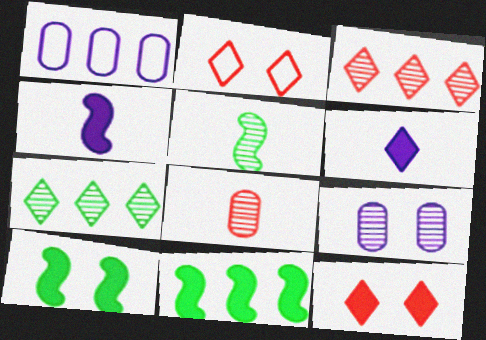[[1, 3, 11], 
[1, 5, 12], 
[2, 6, 7], 
[2, 9, 10], 
[3, 5, 9]]